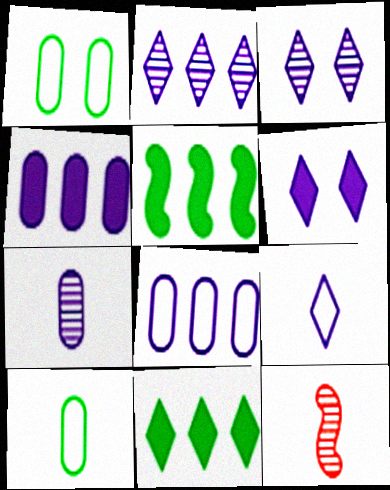[[2, 6, 9]]